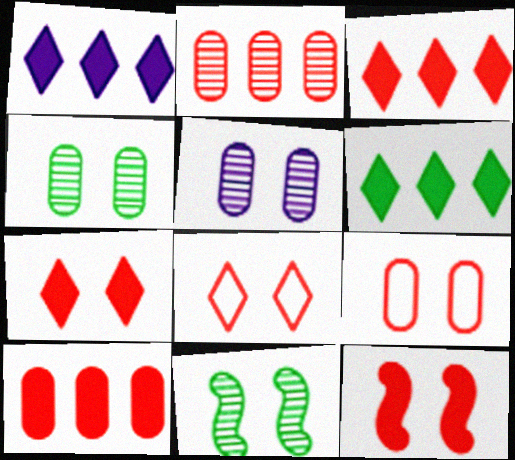[[1, 3, 6]]